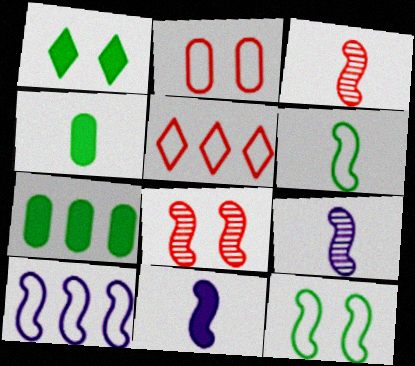[[3, 6, 11]]